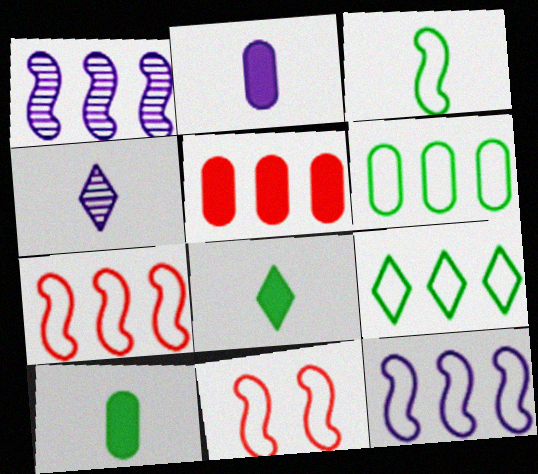[[1, 5, 9], 
[3, 11, 12]]